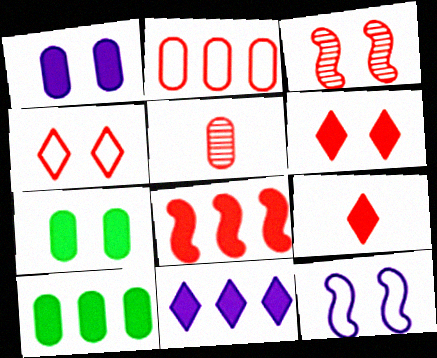[[2, 3, 9], 
[4, 5, 8], 
[8, 10, 11]]